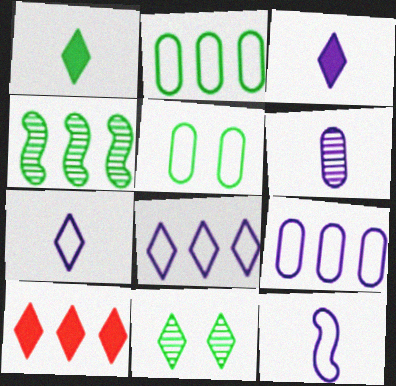[[1, 4, 5], 
[3, 6, 12], 
[4, 9, 10], 
[7, 10, 11]]